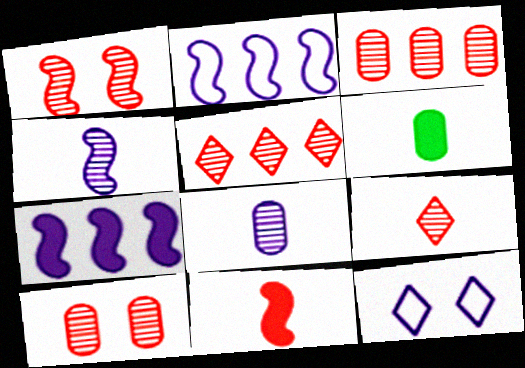[[1, 3, 9], 
[7, 8, 12]]